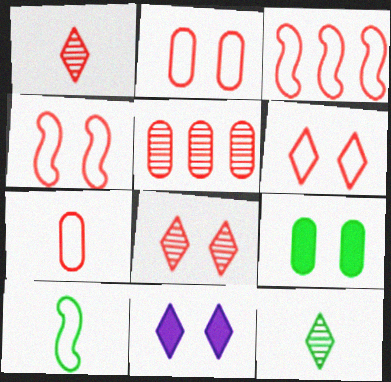[[2, 4, 6], 
[3, 6, 7], 
[5, 10, 11]]